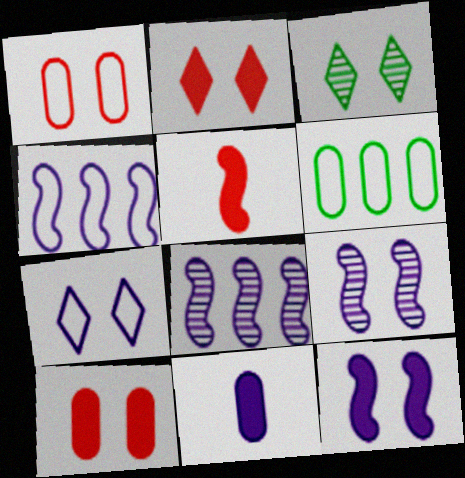[[1, 3, 12], 
[2, 3, 7], 
[7, 8, 11]]